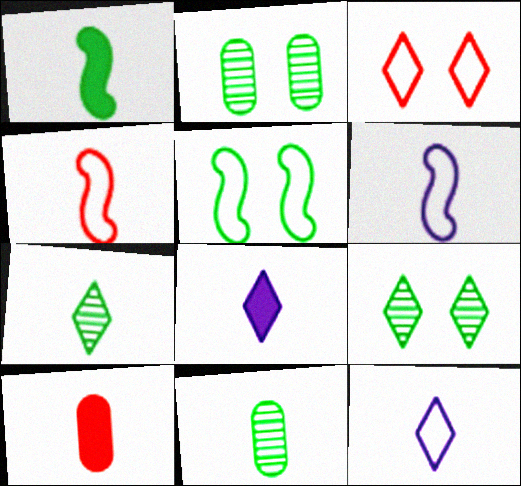[[1, 8, 10], 
[4, 8, 11], 
[6, 7, 10]]